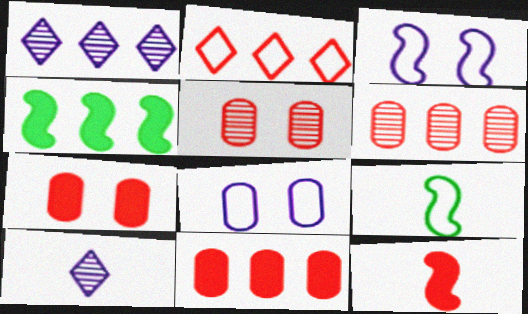[[1, 7, 9], 
[2, 5, 12], 
[2, 8, 9]]